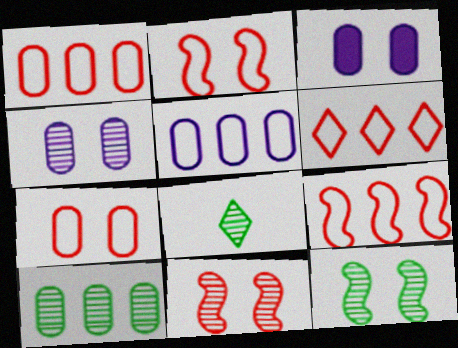[[1, 6, 9], 
[3, 8, 9], 
[8, 10, 12]]